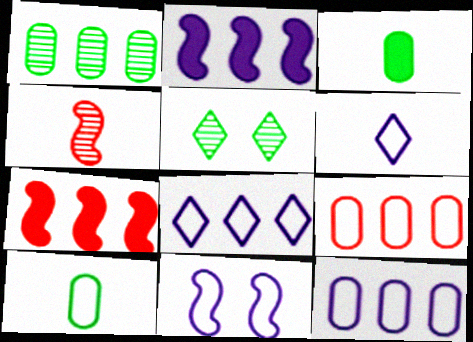[[1, 7, 8], 
[3, 4, 6], 
[6, 11, 12]]